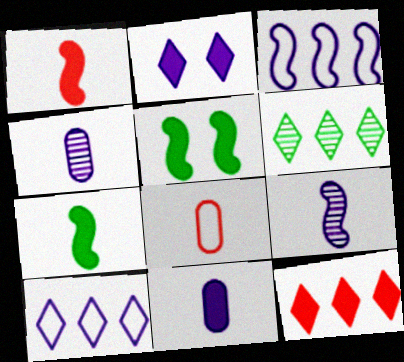[[2, 3, 4], 
[5, 11, 12], 
[6, 10, 12]]